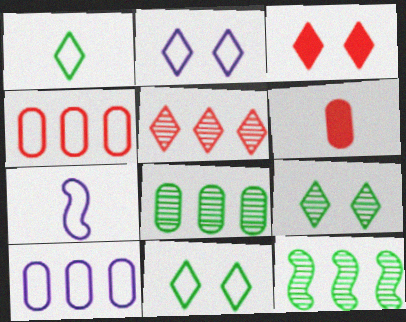[[2, 3, 9], 
[2, 6, 12], 
[2, 7, 10], 
[3, 7, 8], 
[4, 7, 11]]